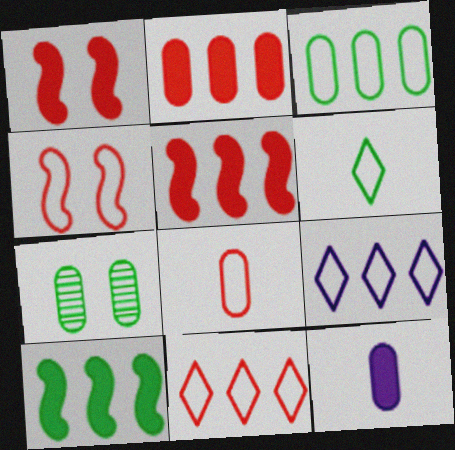[[4, 8, 11], 
[6, 7, 10]]